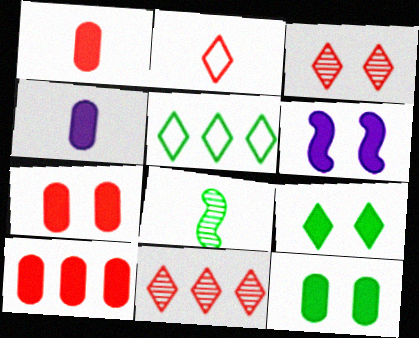[[1, 7, 10], 
[2, 4, 8], 
[4, 10, 12], 
[5, 8, 12], 
[6, 7, 9]]